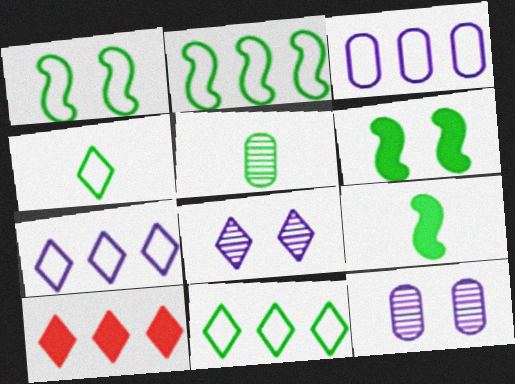[[4, 5, 9], 
[4, 8, 10], 
[5, 6, 11]]